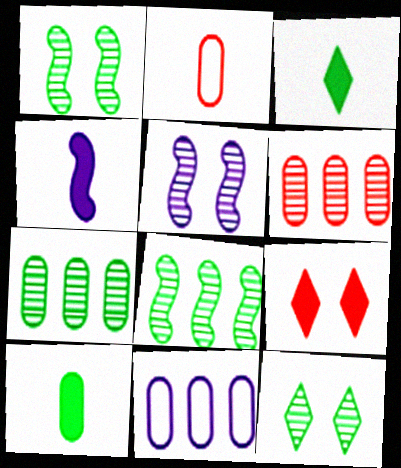[]